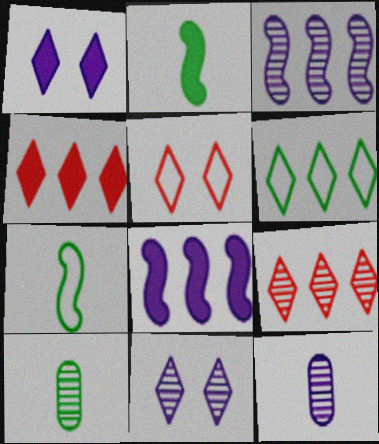[[3, 11, 12], 
[5, 8, 10]]